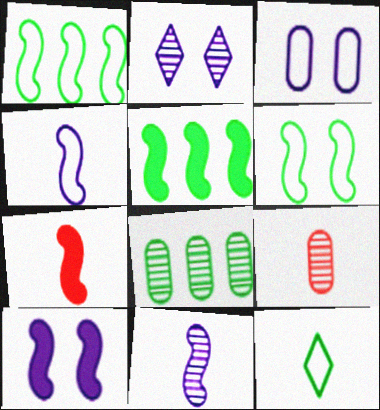[[2, 3, 10], 
[5, 7, 10]]